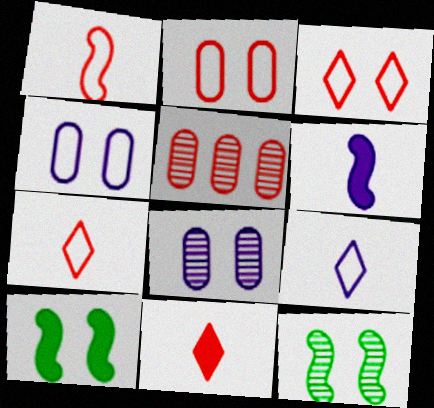[[3, 8, 10], 
[5, 9, 10]]